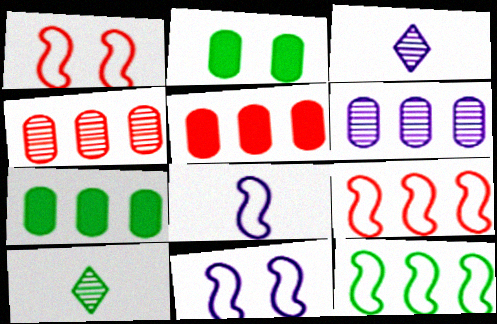[[1, 3, 7], 
[1, 8, 12], 
[2, 3, 9], 
[2, 10, 12], 
[5, 10, 11]]